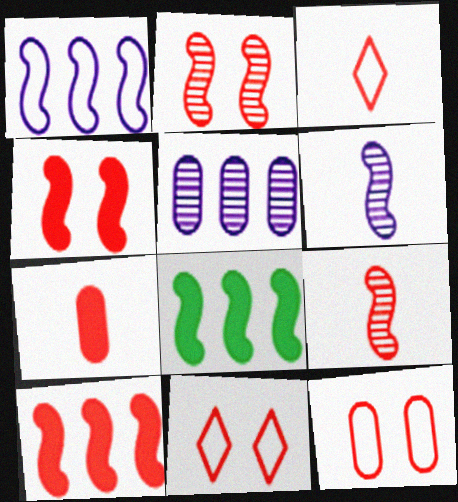[[3, 7, 9]]